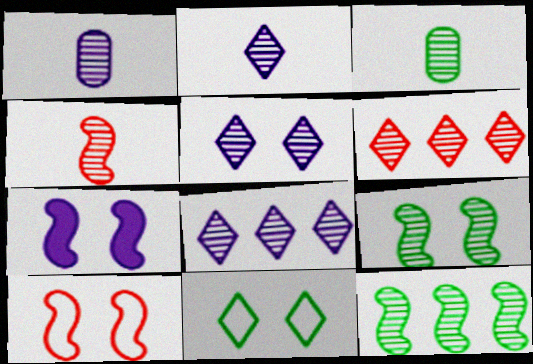[[1, 6, 9], 
[2, 3, 4], 
[2, 5, 8], 
[7, 9, 10]]